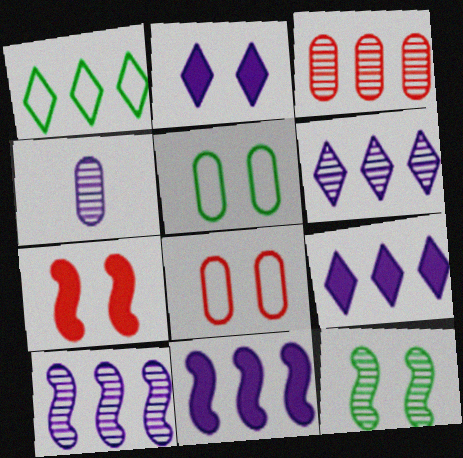[[1, 3, 11], 
[1, 4, 7], 
[2, 8, 12]]